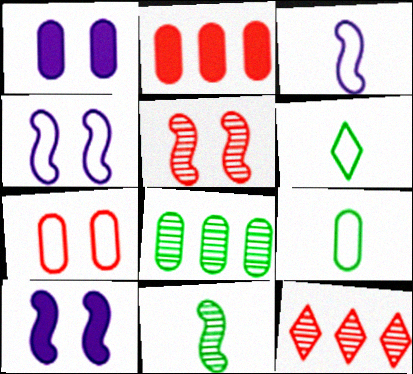[[9, 10, 12]]